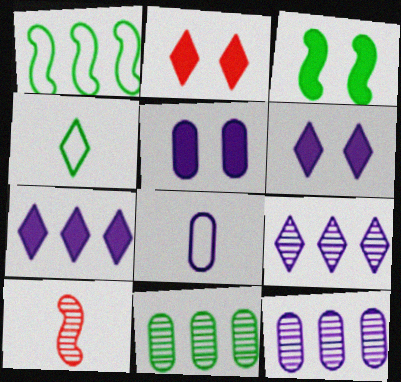[[2, 3, 5], 
[2, 4, 9], 
[3, 4, 11], 
[5, 8, 12]]